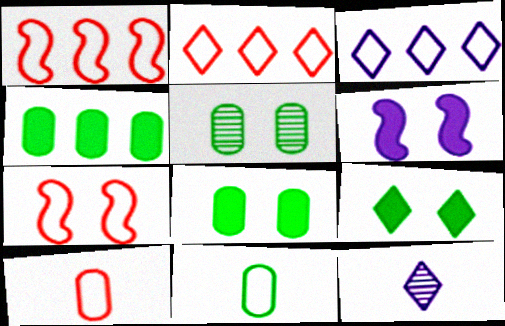[[1, 8, 12], 
[2, 7, 10], 
[2, 9, 12], 
[3, 7, 11], 
[4, 5, 11], 
[4, 7, 12]]